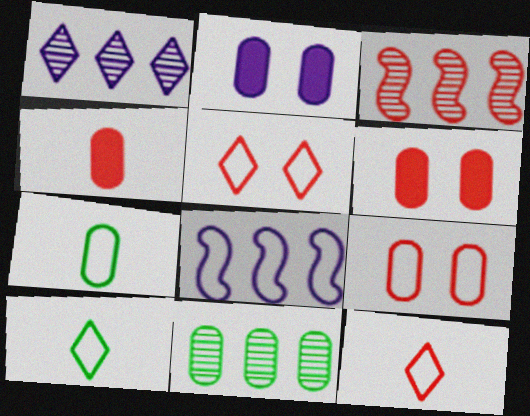[[1, 3, 11], 
[2, 3, 10], 
[3, 4, 5], 
[3, 6, 12], 
[5, 7, 8], 
[8, 9, 10]]